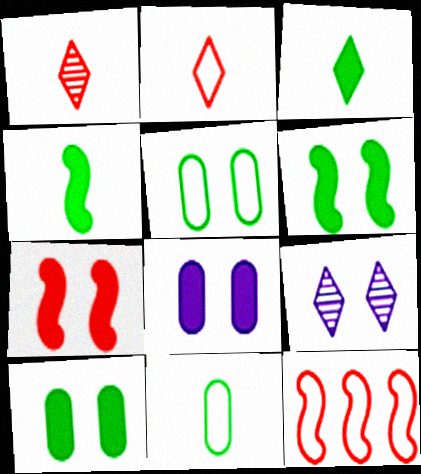[[5, 7, 9]]